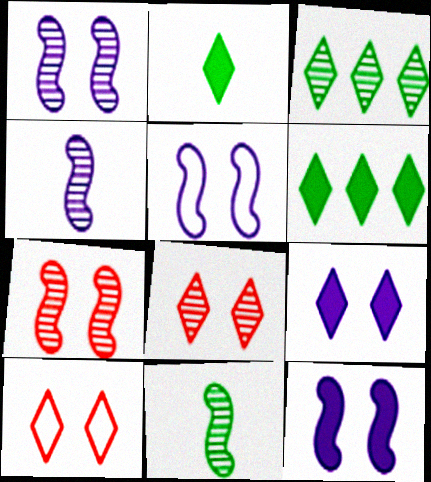[[1, 5, 12]]